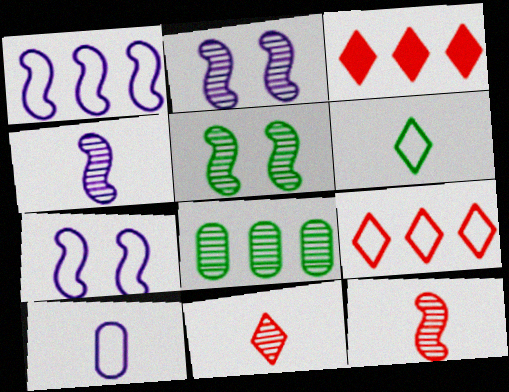[[1, 3, 8], 
[2, 8, 11], 
[3, 5, 10]]